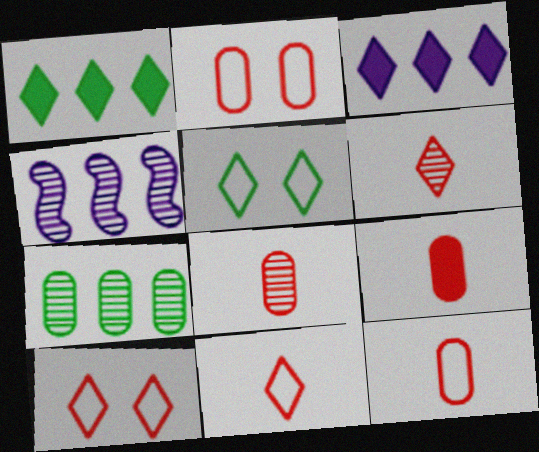[[3, 5, 6], 
[4, 5, 9], 
[8, 9, 12]]